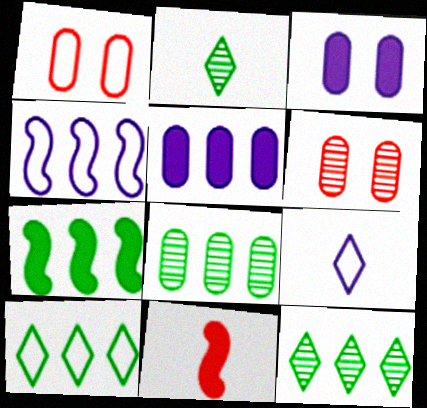[[6, 7, 9], 
[7, 8, 10]]